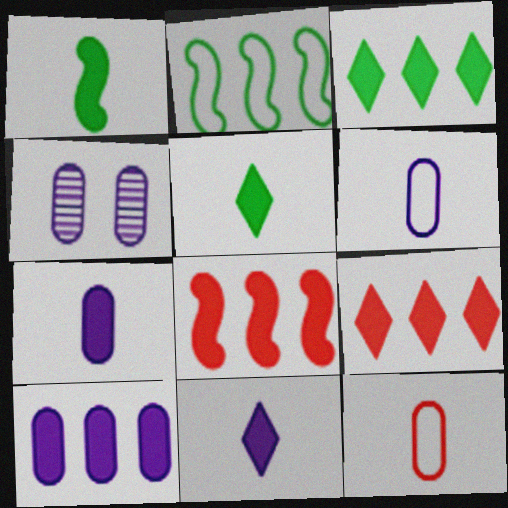[[3, 8, 10], 
[4, 6, 10]]